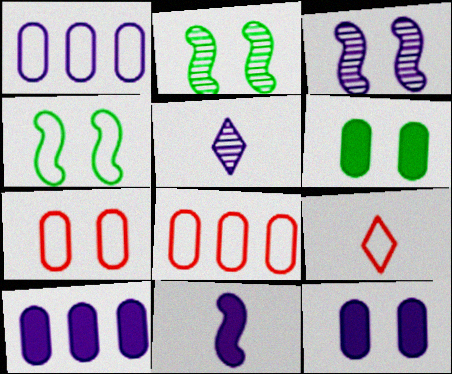[[1, 4, 9], 
[2, 9, 10]]